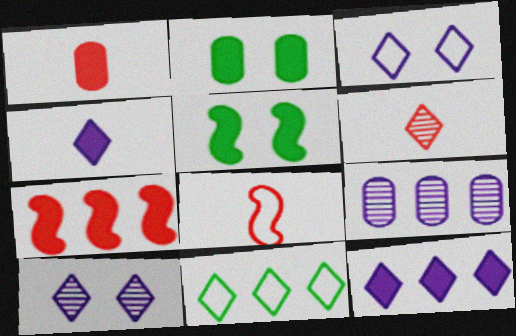[[1, 5, 12], 
[1, 6, 8], 
[2, 4, 7], 
[7, 9, 11]]